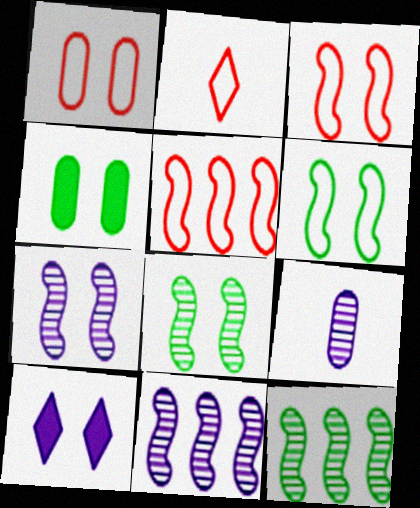[[1, 2, 5], 
[1, 8, 10], 
[2, 4, 11]]